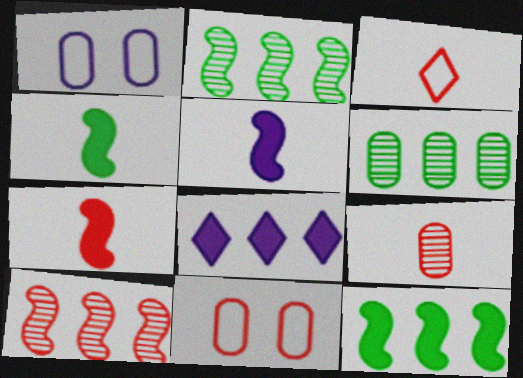[[3, 7, 9], 
[4, 5, 7]]